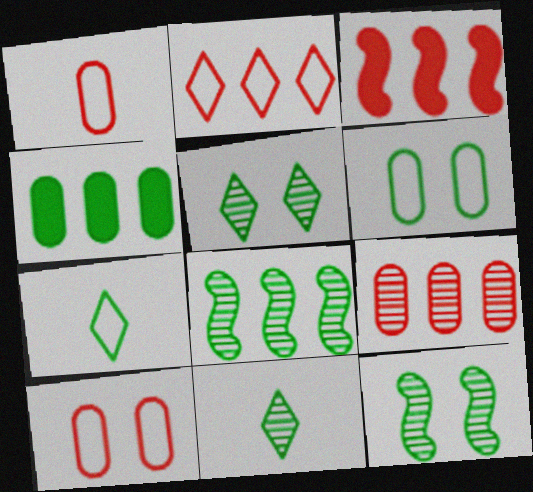[[2, 3, 9], 
[4, 7, 12]]